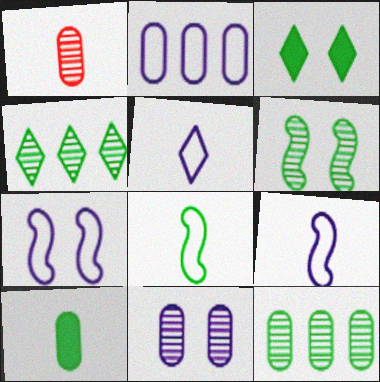[[1, 11, 12], 
[2, 5, 7], 
[3, 8, 12]]